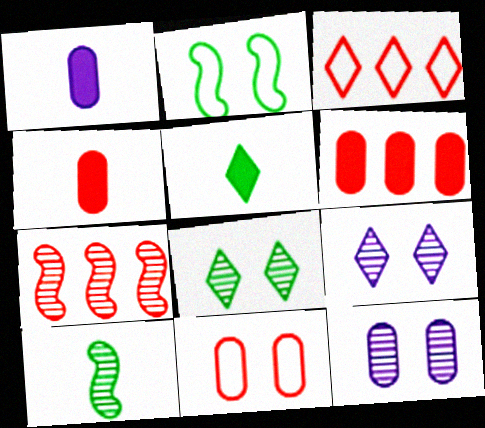[[3, 5, 9], 
[3, 6, 7]]